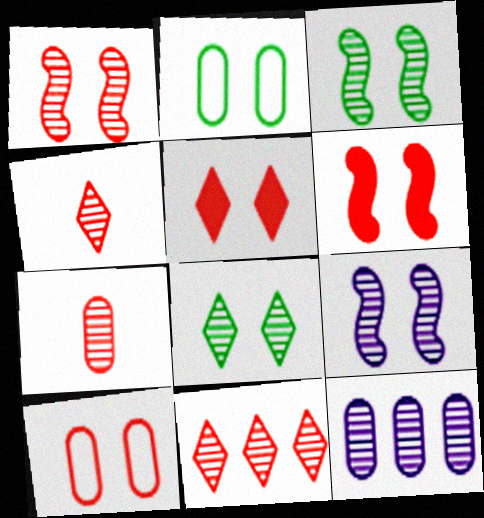[[1, 3, 9], 
[1, 5, 10], 
[1, 7, 11], 
[2, 5, 9], 
[3, 4, 12]]